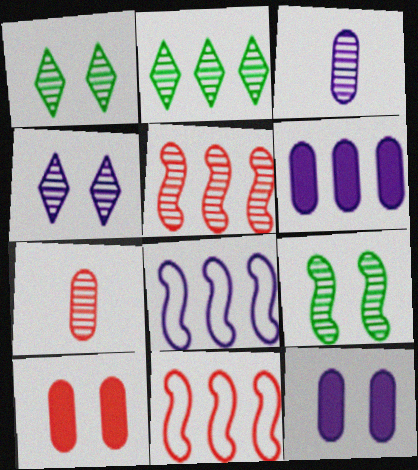[[1, 3, 5], 
[2, 6, 11]]